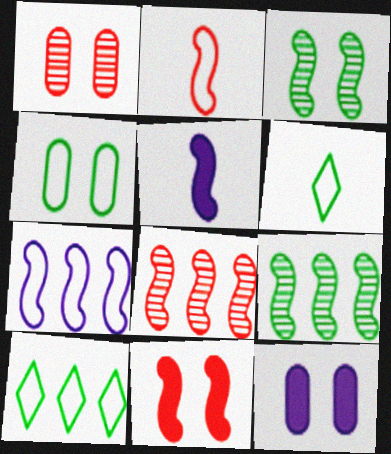[[1, 4, 12], 
[1, 5, 10], 
[2, 8, 11], 
[6, 8, 12]]